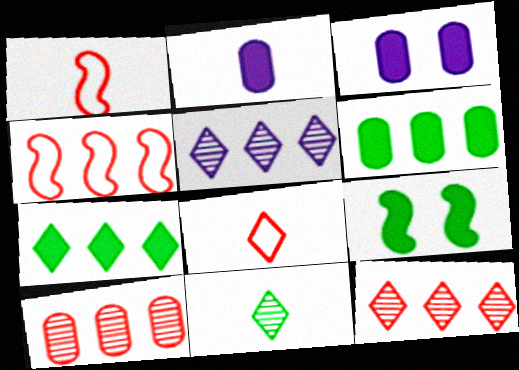[[1, 2, 11], 
[3, 4, 11], 
[4, 5, 6]]